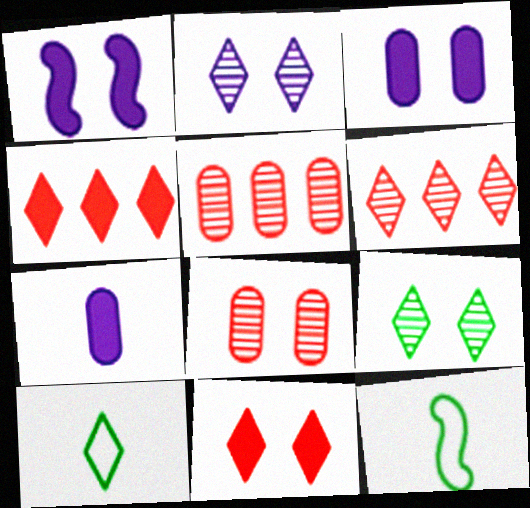[[1, 5, 10], 
[2, 4, 10], 
[3, 6, 12]]